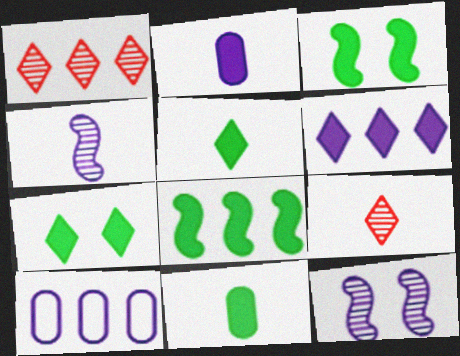[[1, 8, 10], 
[3, 9, 10], 
[7, 8, 11]]